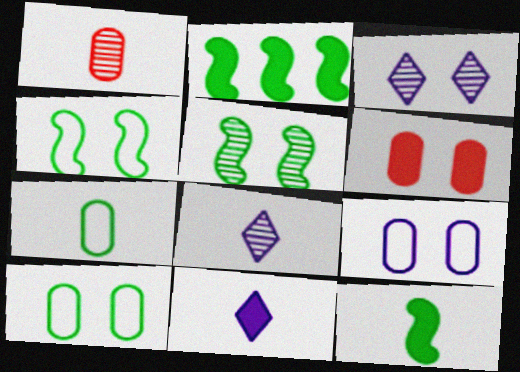[[2, 6, 11], 
[3, 4, 6]]